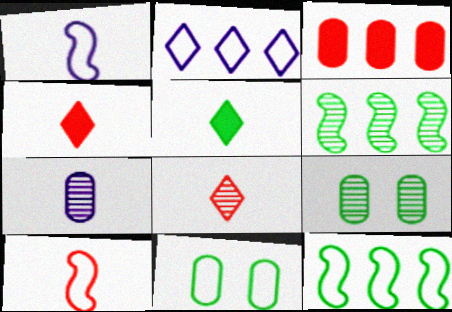[[2, 3, 6], 
[2, 10, 11], 
[3, 7, 11], 
[5, 6, 11], 
[5, 7, 10], 
[5, 9, 12]]